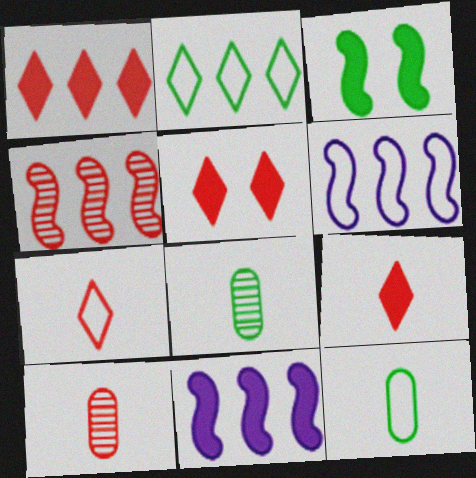[[1, 5, 9], 
[2, 3, 8], 
[5, 6, 8]]